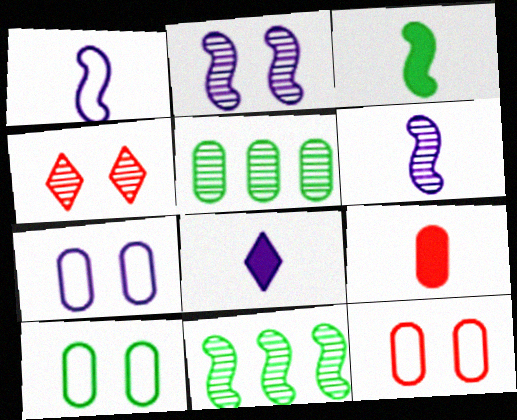[[3, 8, 9], 
[4, 5, 6], 
[5, 7, 9], 
[7, 10, 12], 
[8, 11, 12]]